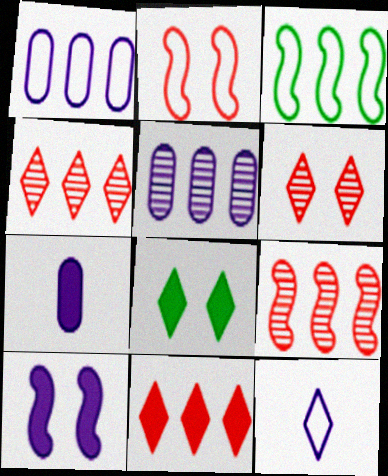[[3, 5, 11], 
[3, 6, 7], 
[4, 8, 12], 
[5, 10, 12]]